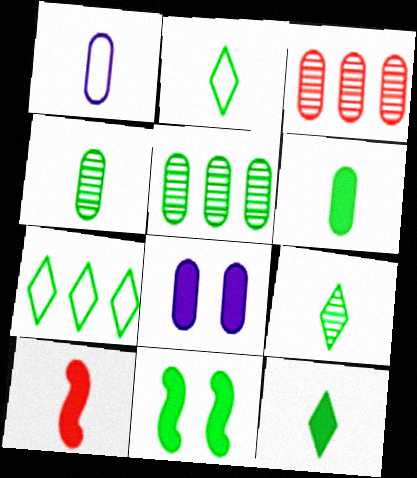[[1, 9, 10], 
[2, 5, 11], 
[2, 9, 12], 
[4, 7, 11]]